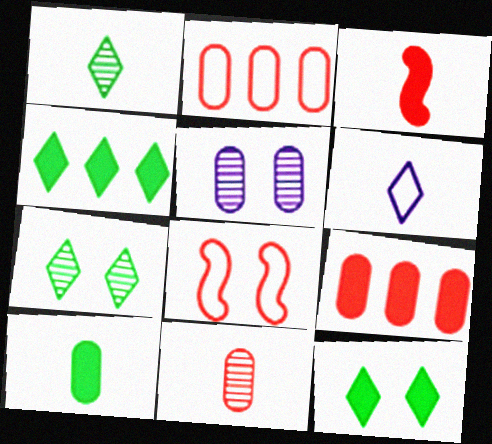[[2, 5, 10], 
[5, 8, 12]]